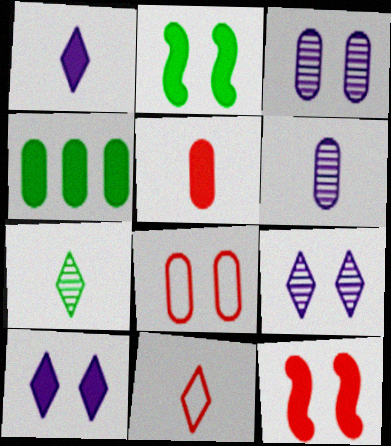[[1, 4, 12], 
[1, 7, 11], 
[2, 8, 9], 
[4, 6, 8]]